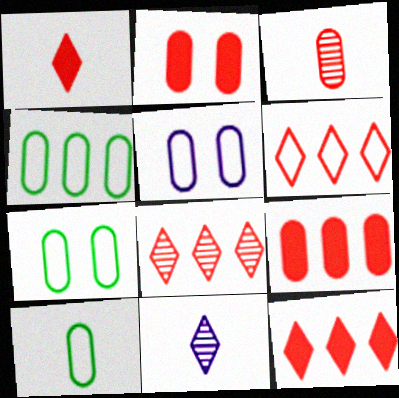[[4, 7, 10], 
[6, 8, 12]]